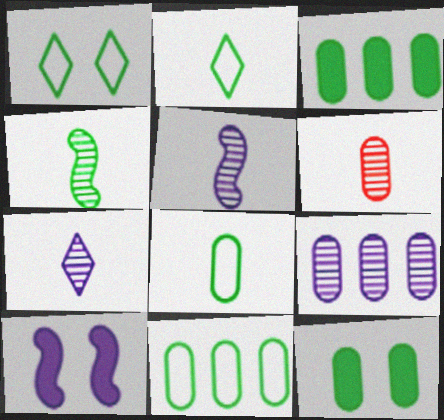[[1, 3, 4], 
[4, 6, 7]]